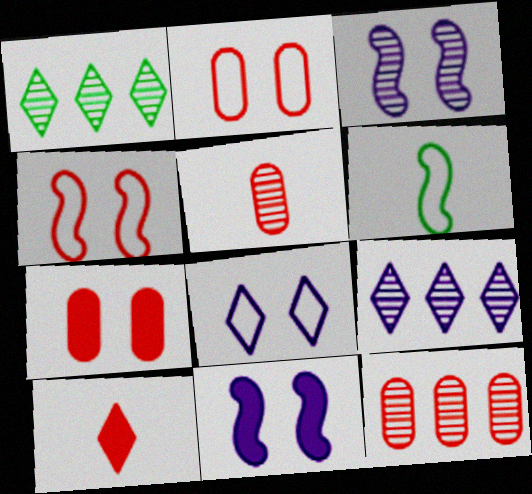[[1, 3, 5], 
[1, 8, 10], 
[4, 10, 12], 
[6, 7, 9]]